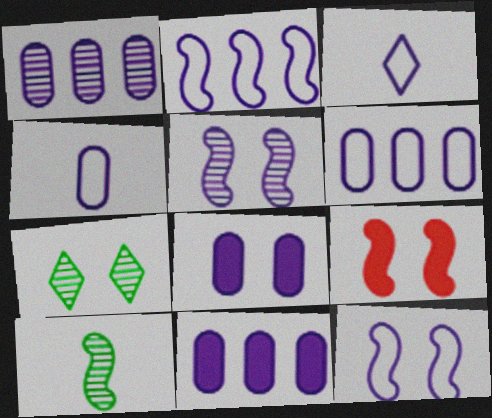[[1, 4, 8], 
[1, 6, 11], 
[2, 9, 10], 
[3, 5, 11], 
[3, 6, 12]]